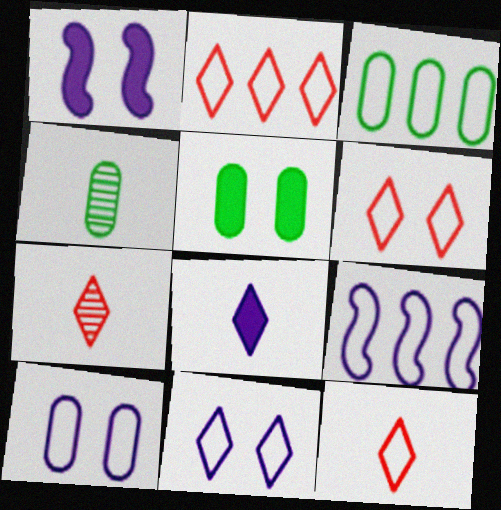[[1, 2, 4], 
[1, 3, 7], 
[2, 3, 9], 
[2, 6, 12], 
[3, 4, 5], 
[5, 7, 9]]